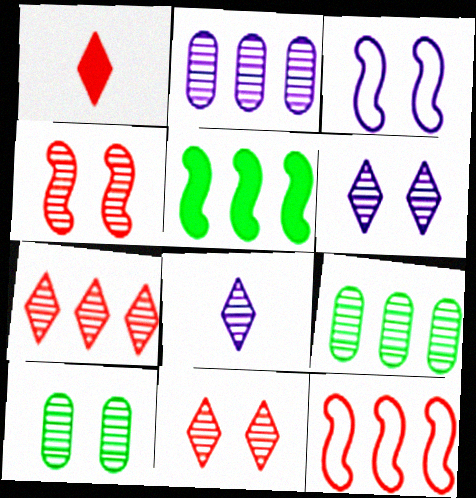[[1, 3, 9], 
[4, 6, 10], 
[4, 8, 9]]